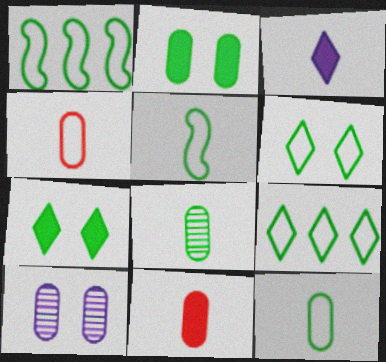[[1, 6, 12], 
[1, 7, 8]]